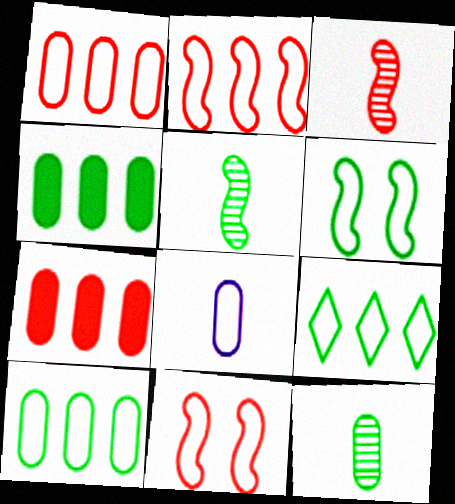[[8, 9, 11]]